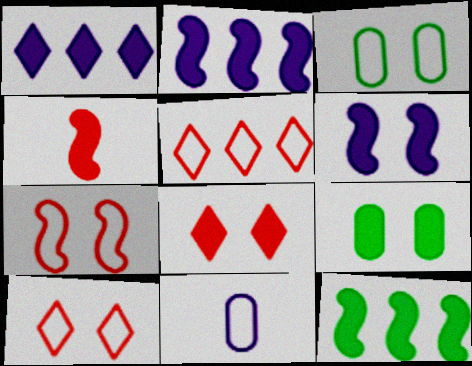[[1, 4, 9], 
[4, 6, 12], 
[6, 8, 9]]